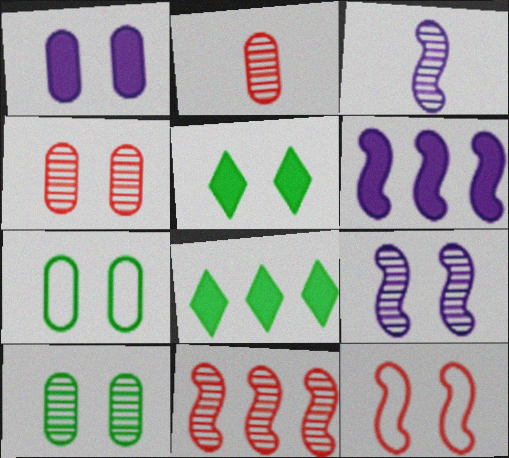[[1, 4, 7]]